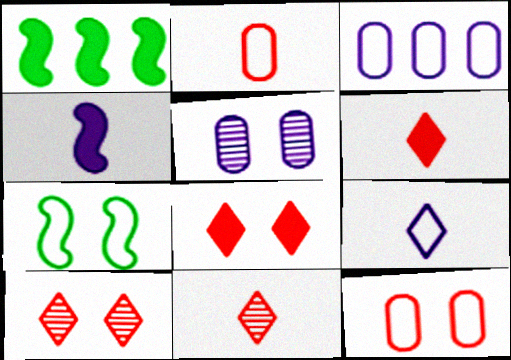[[5, 7, 8]]